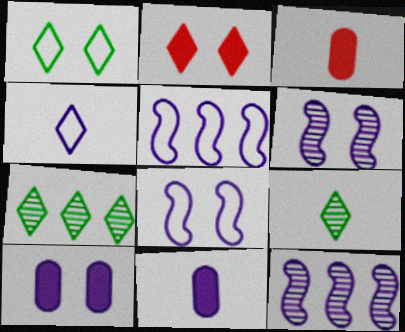[[1, 3, 12], 
[2, 4, 7], 
[3, 7, 8], 
[4, 10, 12]]